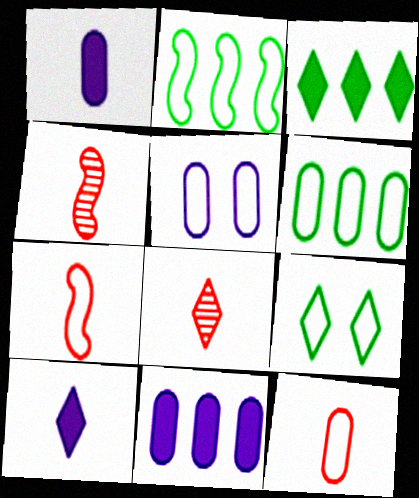[[3, 4, 5], 
[4, 9, 11], 
[5, 6, 12]]